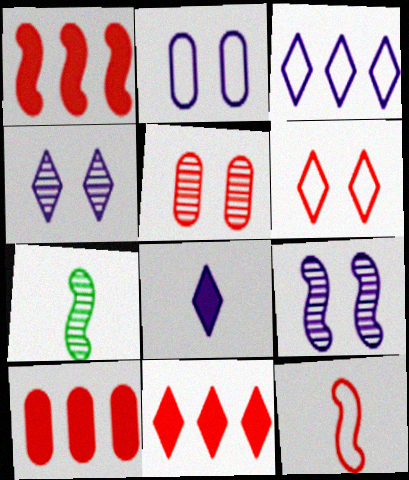[[1, 10, 11], 
[2, 7, 11], 
[3, 4, 8], 
[5, 11, 12]]